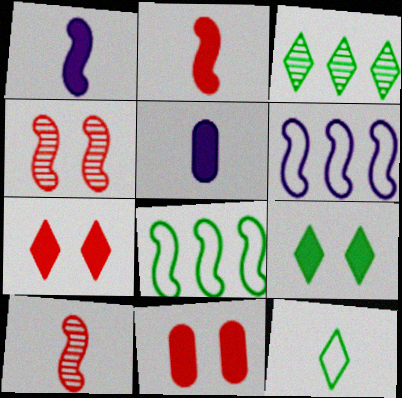[[1, 4, 8], 
[3, 9, 12], 
[5, 10, 12]]